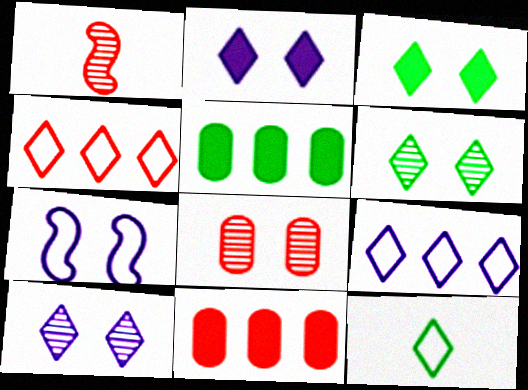[[3, 7, 8]]